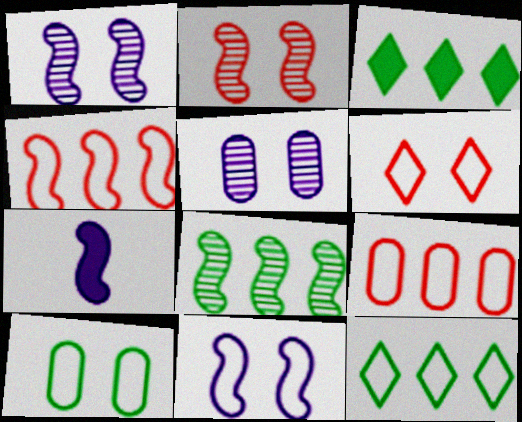[[6, 10, 11]]